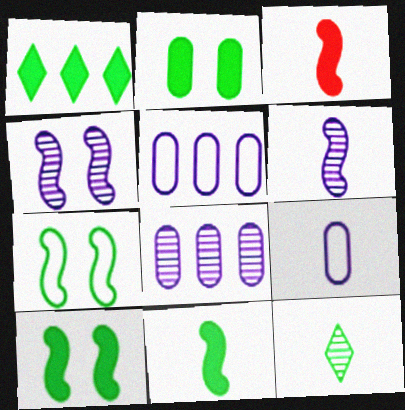[[1, 2, 11], 
[3, 9, 12]]